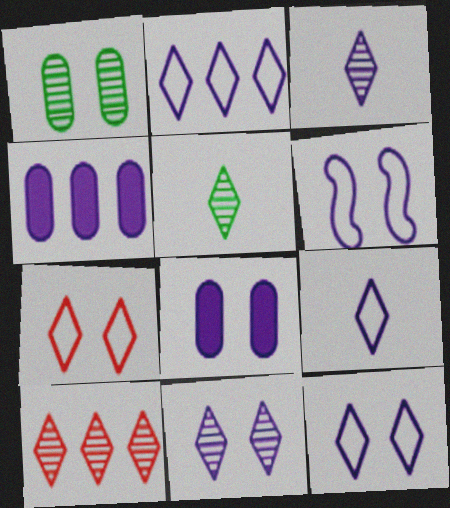[[2, 9, 12], 
[3, 4, 6], 
[5, 10, 11], 
[6, 8, 11]]